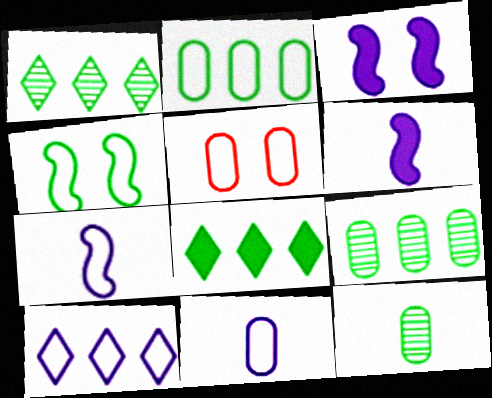[[1, 5, 6], 
[2, 5, 11], 
[4, 8, 12]]